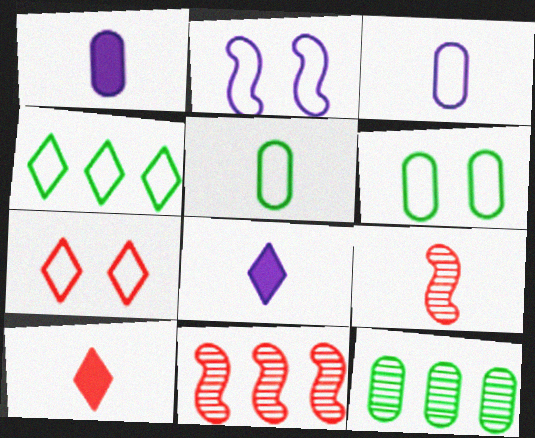[[2, 6, 7], 
[2, 10, 12], 
[5, 8, 9], 
[6, 8, 11]]